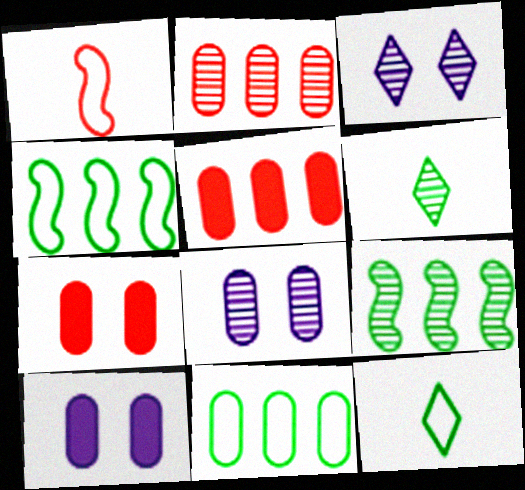[]